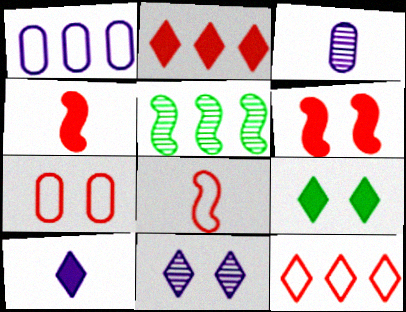[[1, 2, 5], 
[2, 9, 10], 
[5, 7, 10], 
[7, 8, 12]]